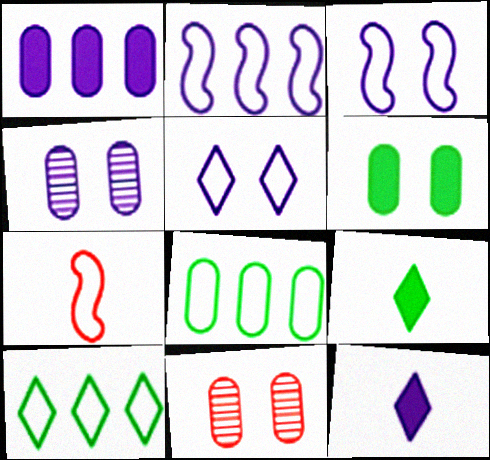[[2, 4, 12], 
[2, 9, 11], 
[5, 7, 8]]